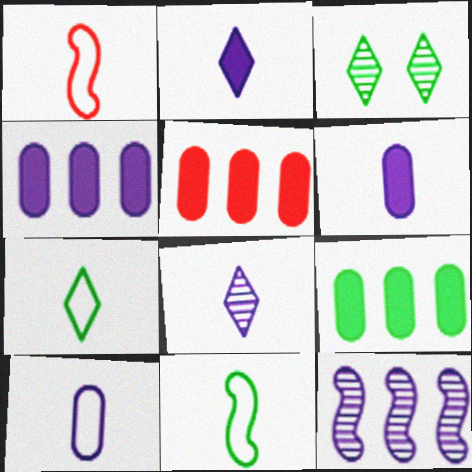[[1, 3, 4], 
[1, 7, 10], 
[3, 9, 11], 
[4, 5, 9]]